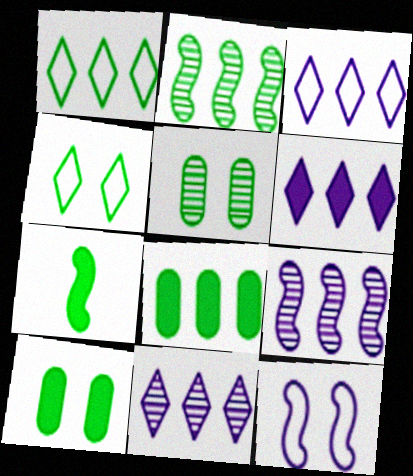[[1, 2, 8], 
[1, 5, 7], 
[3, 6, 11]]